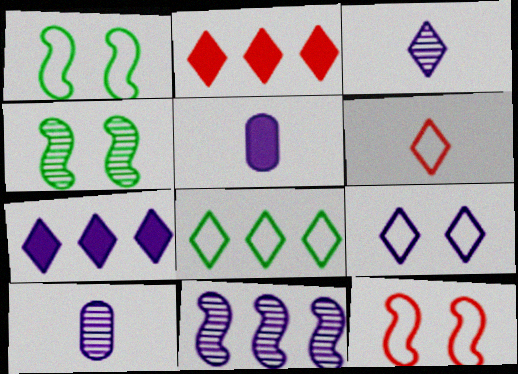[[1, 2, 10], 
[3, 7, 9], 
[5, 9, 11], 
[6, 8, 9]]